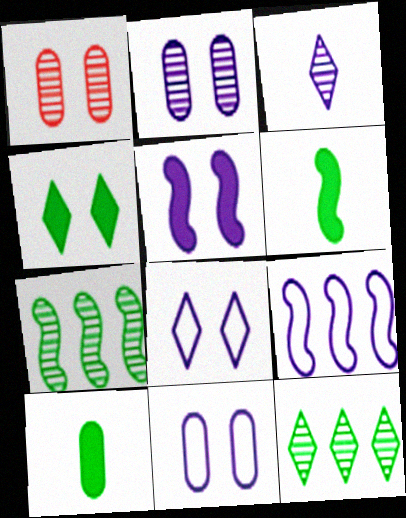[[1, 3, 7], 
[2, 5, 8]]